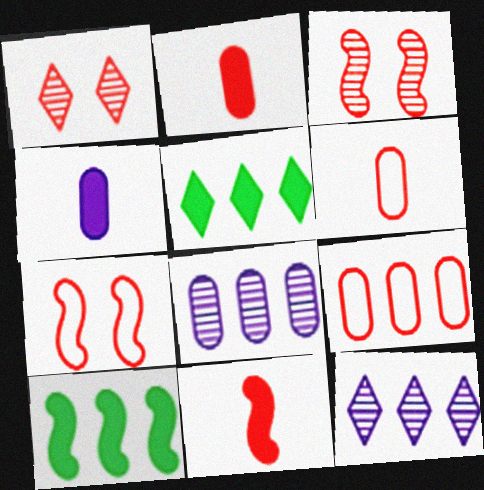[[1, 9, 11], 
[9, 10, 12]]